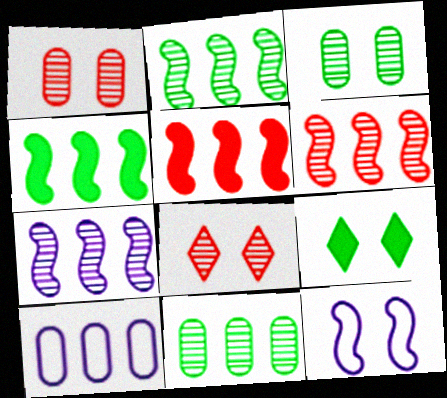[[1, 9, 12], 
[2, 6, 7]]